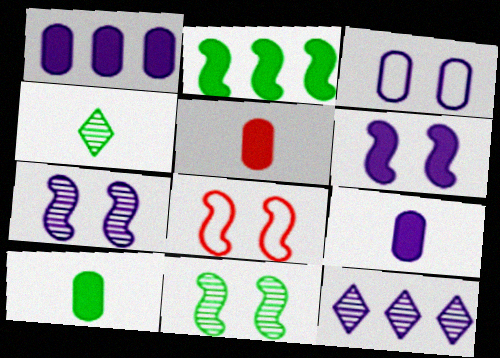[[1, 4, 8], 
[5, 9, 10], 
[6, 8, 11], 
[8, 10, 12]]